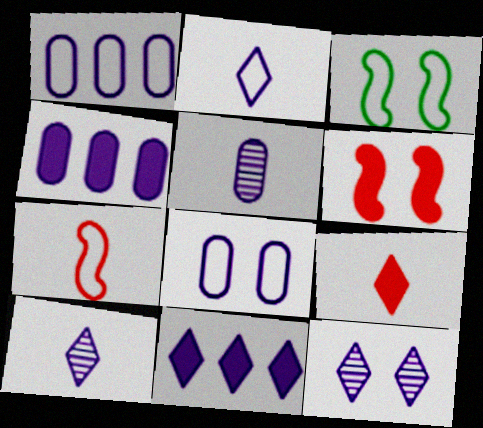[[2, 11, 12], 
[4, 5, 8]]